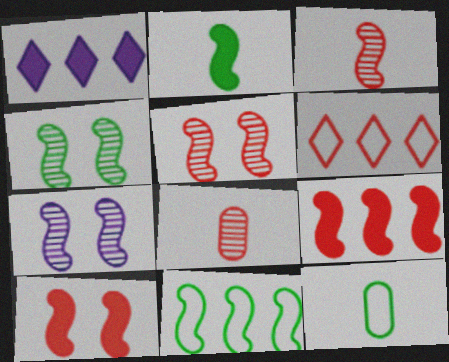[[1, 5, 12], 
[2, 4, 11], 
[4, 5, 7], 
[6, 8, 10]]